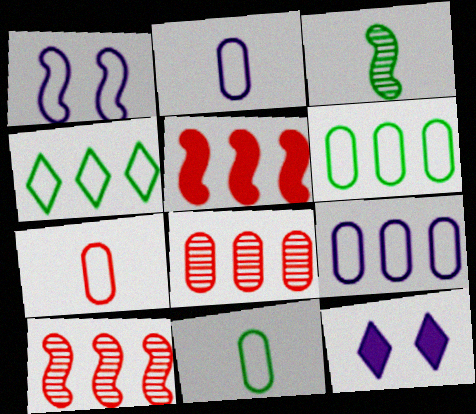[[1, 3, 5], 
[1, 4, 7], 
[2, 7, 11], 
[10, 11, 12]]